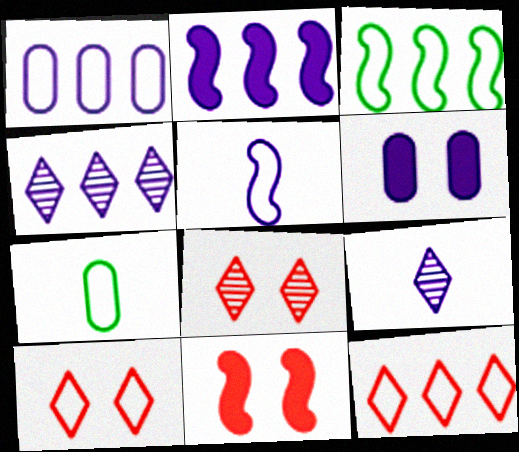[[1, 2, 4], 
[1, 3, 12], 
[2, 7, 8], 
[4, 5, 6], 
[4, 7, 11]]